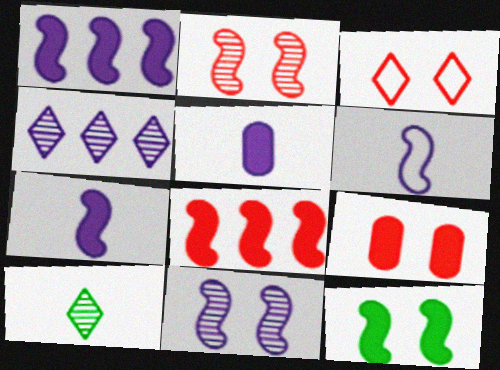[[1, 6, 11], 
[2, 3, 9], 
[7, 8, 12]]